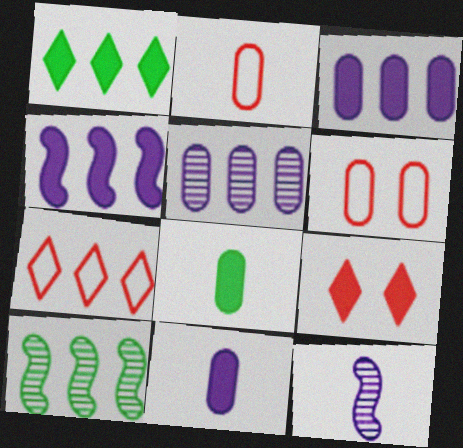[[1, 6, 12], 
[3, 7, 10], 
[4, 8, 9], 
[5, 6, 8]]